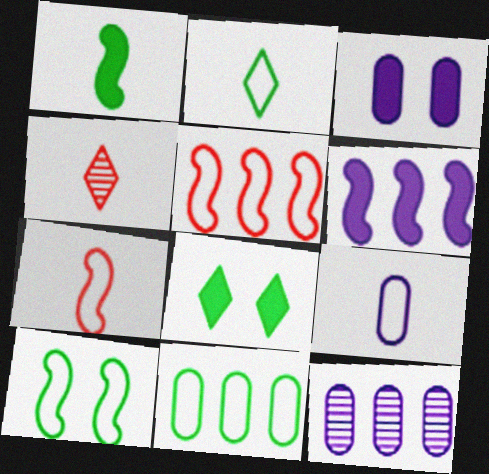[[1, 4, 9], 
[2, 7, 9], 
[2, 10, 11], 
[3, 9, 12], 
[7, 8, 12]]